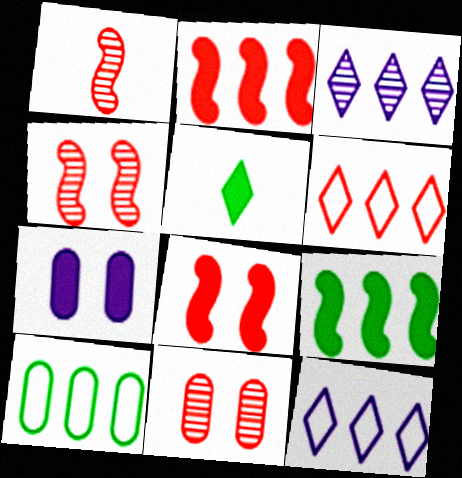[[2, 3, 10], 
[2, 5, 7]]